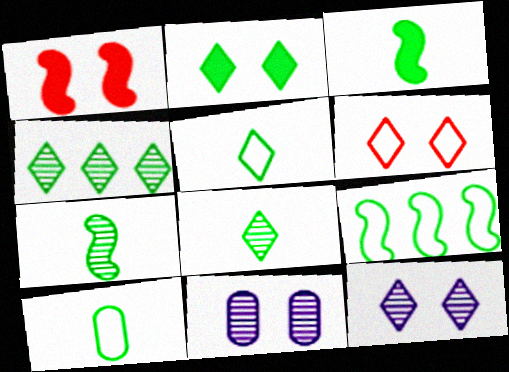[[2, 4, 5], 
[2, 6, 12], 
[3, 8, 10]]